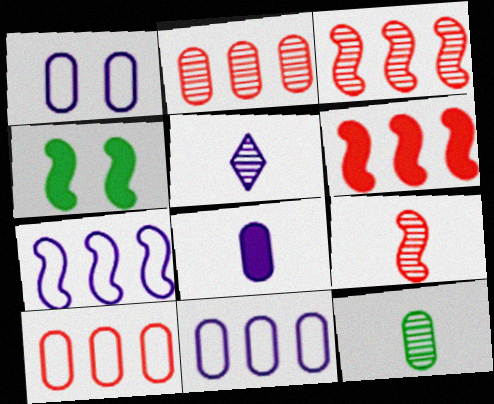[[4, 5, 10], 
[4, 7, 9], 
[5, 9, 12]]